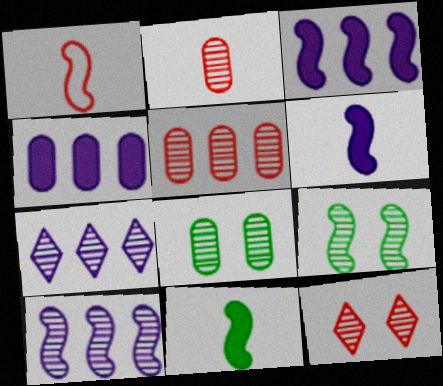[[1, 3, 9], 
[2, 7, 9]]